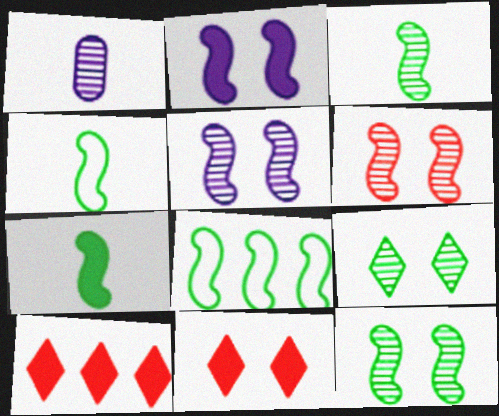[[1, 8, 11], 
[3, 4, 7], 
[5, 6, 12], 
[7, 8, 12]]